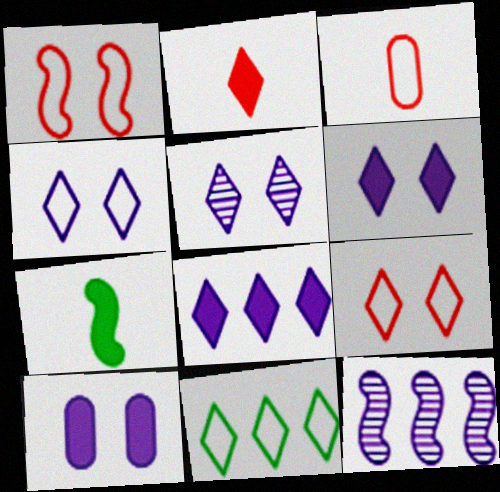[[1, 7, 12], 
[2, 5, 11], 
[4, 5, 6]]